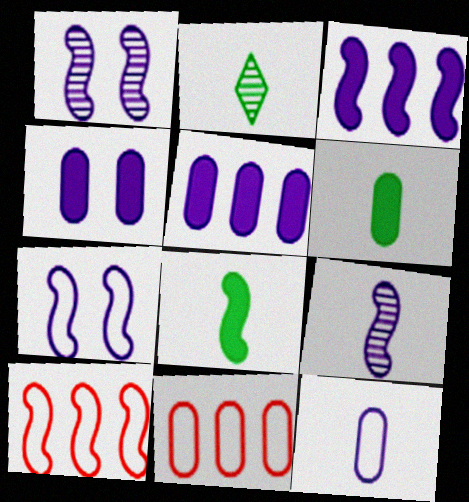[[1, 8, 10], 
[2, 4, 10], 
[3, 7, 9]]